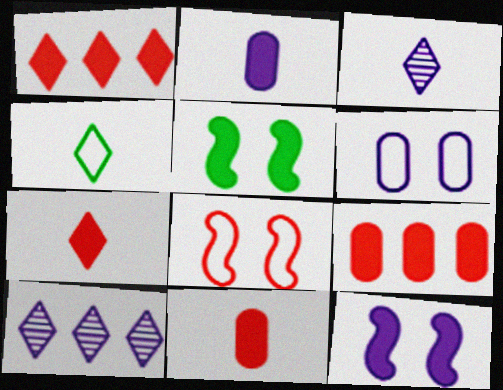[[1, 2, 5], 
[3, 4, 7]]